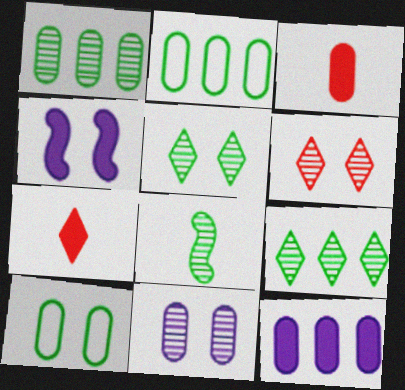[[1, 5, 8], 
[2, 3, 11], 
[4, 6, 10]]